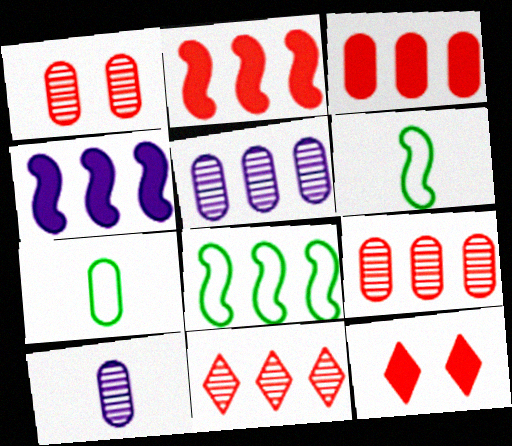[[5, 6, 12], 
[8, 10, 12]]